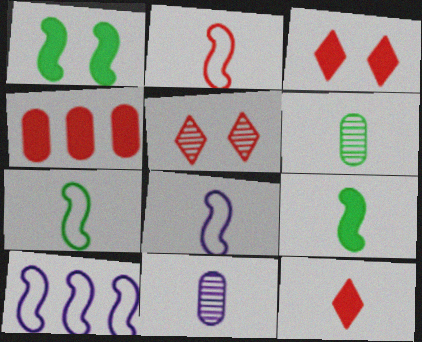[[2, 4, 5], 
[2, 7, 8], 
[3, 6, 10], 
[6, 8, 12], 
[7, 11, 12]]